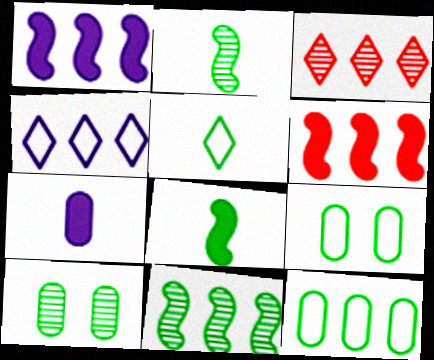[[1, 3, 12]]